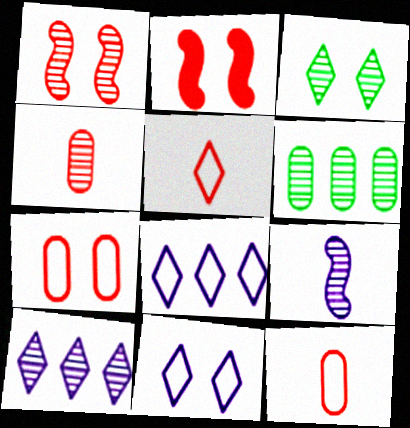[]